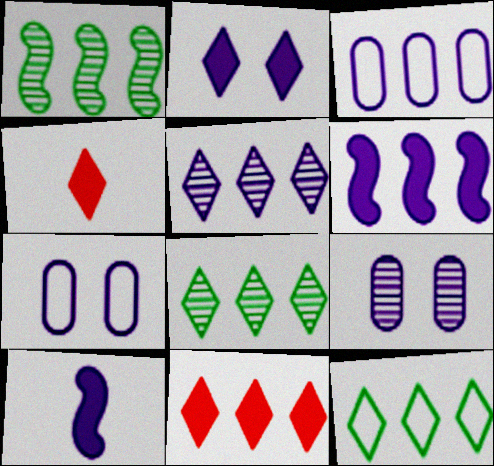[[1, 3, 11], 
[1, 4, 7], 
[3, 5, 6], 
[5, 7, 10], 
[5, 11, 12]]